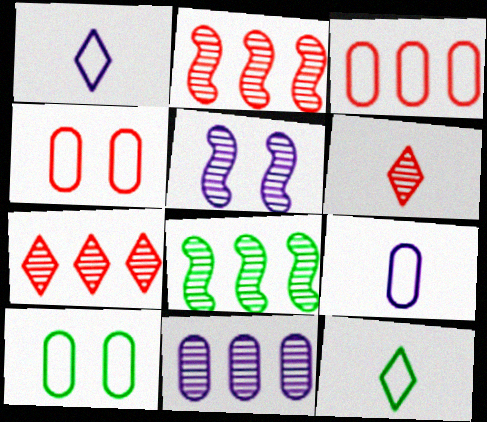[[3, 9, 10], 
[7, 8, 11]]